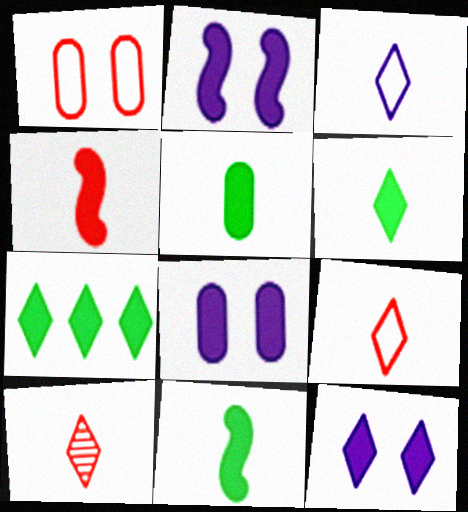[[2, 8, 12], 
[3, 6, 10], 
[4, 7, 8], 
[5, 6, 11]]